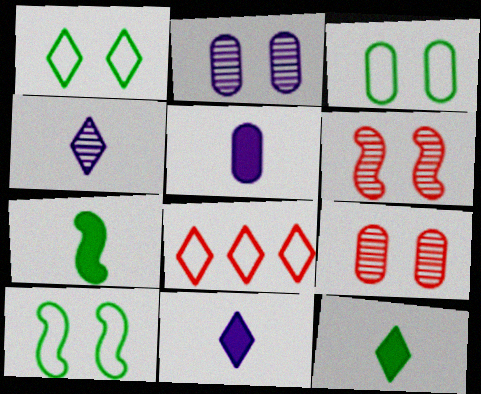[[1, 3, 10], 
[2, 7, 8]]